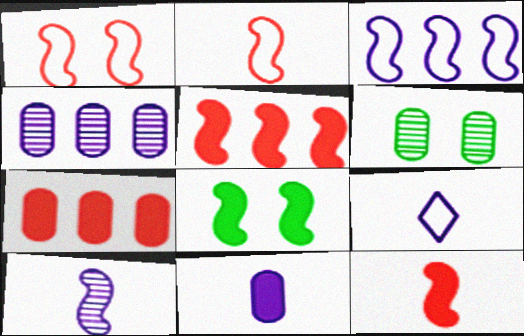[[5, 6, 9], 
[9, 10, 11]]